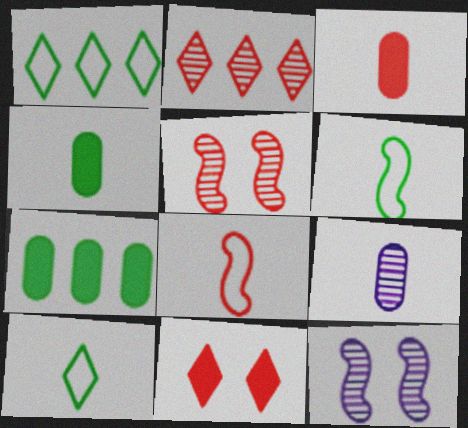[[1, 3, 12]]